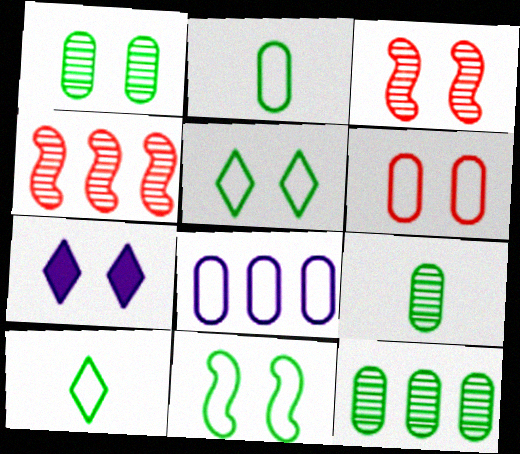[[1, 9, 12], 
[2, 4, 7], 
[2, 6, 8]]